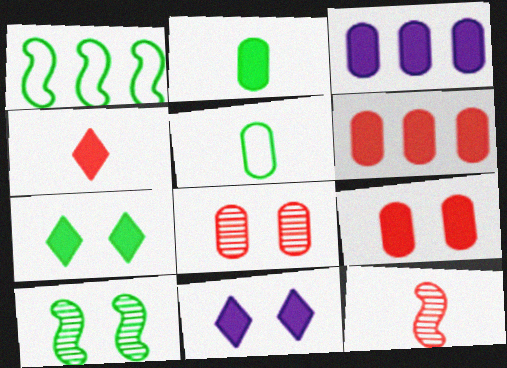[[2, 3, 9], 
[3, 5, 8]]